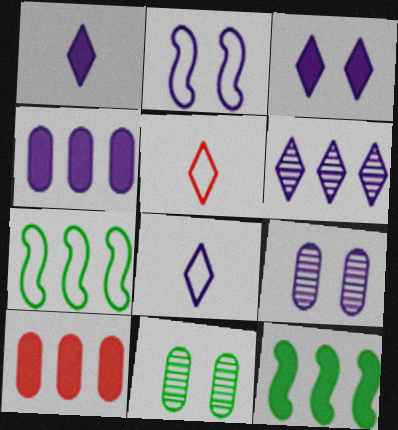[[2, 3, 9], 
[3, 6, 8], 
[5, 9, 12], 
[6, 7, 10]]